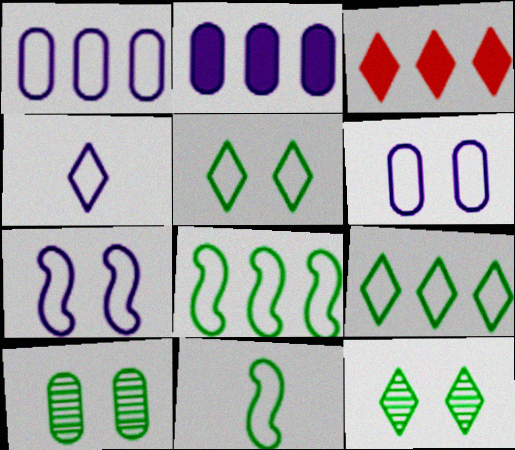[[1, 4, 7], 
[3, 4, 12]]